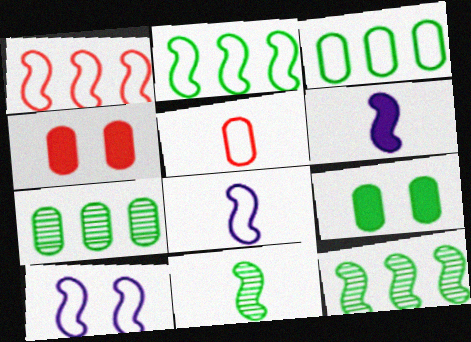[]